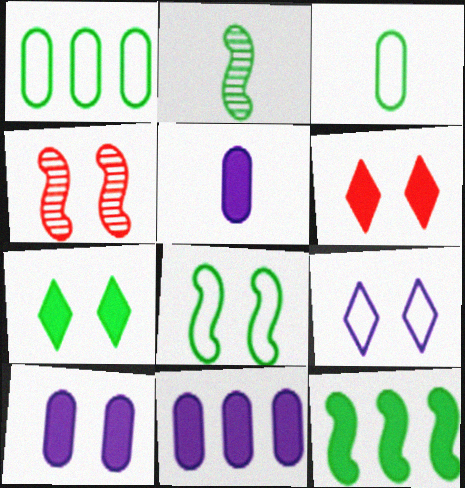[[1, 2, 7], 
[2, 8, 12], 
[5, 6, 12], 
[5, 10, 11]]